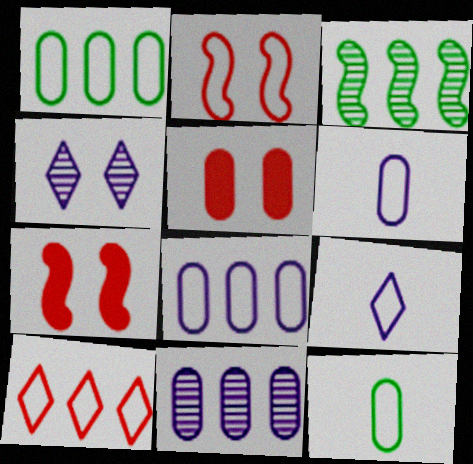[[1, 2, 9], 
[3, 5, 9], 
[5, 11, 12]]